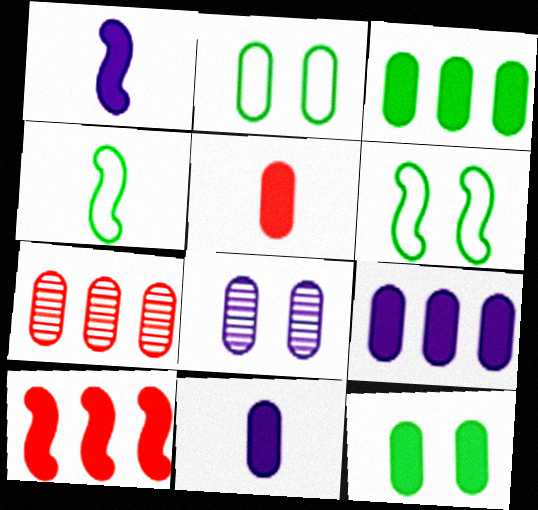[[2, 7, 11], 
[5, 9, 12]]